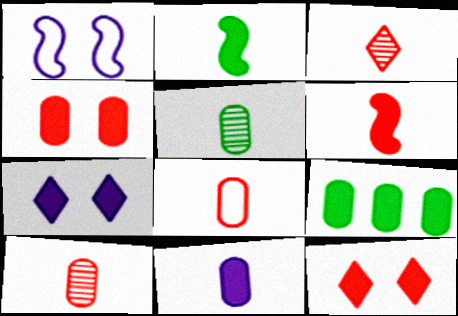[[1, 3, 9], 
[3, 6, 8], 
[4, 9, 11], 
[5, 8, 11], 
[6, 7, 9]]